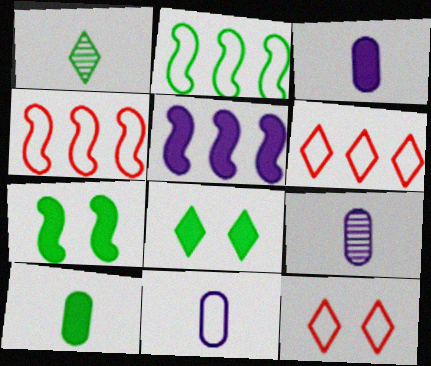[[2, 11, 12], 
[3, 9, 11], 
[4, 8, 9], 
[6, 7, 9]]